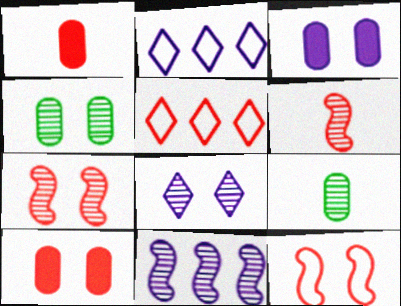[[1, 5, 7], 
[4, 7, 8], 
[5, 6, 10]]